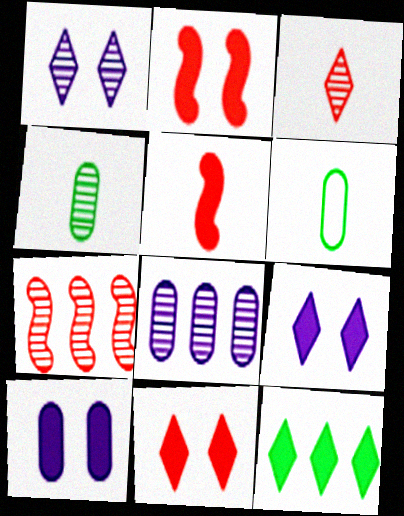[[1, 4, 7], 
[5, 10, 12], 
[6, 7, 9]]